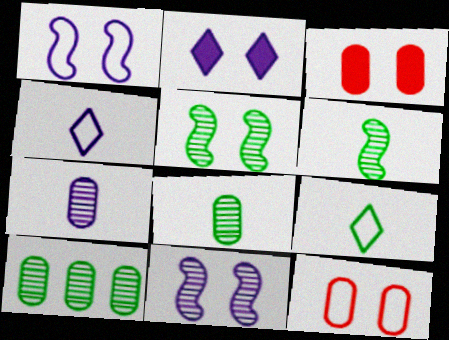[[2, 5, 12]]